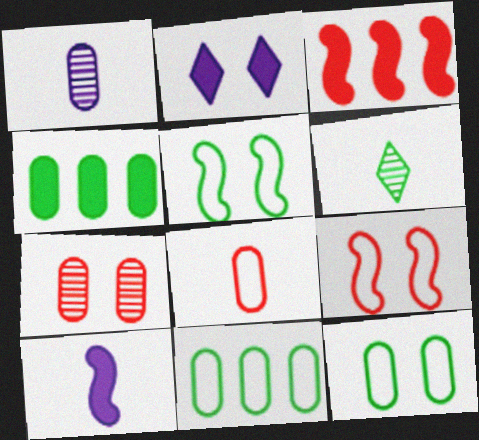[[2, 5, 7], 
[4, 5, 6], 
[6, 8, 10]]